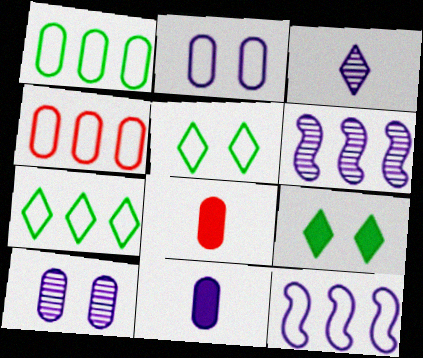[[1, 8, 10], 
[3, 6, 10], 
[4, 7, 12], 
[5, 6, 8]]